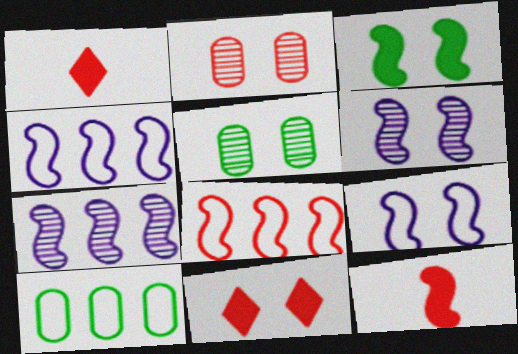[[1, 2, 8], 
[1, 4, 5], 
[1, 6, 10], 
[5, 9, 11]]